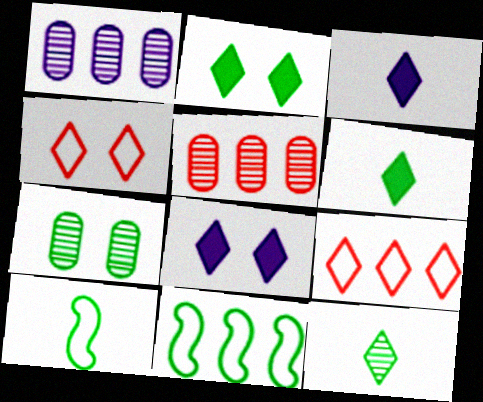[[5, 8, 10], 
[6, 7, 11], 
[8, 9, 12]]